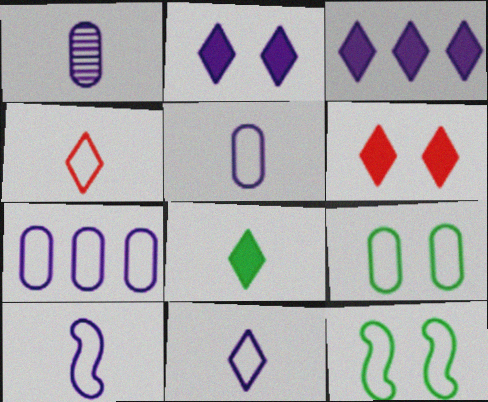[[3, 6, 8], 
[4, 7, 12], 
[5, 10, 11]]